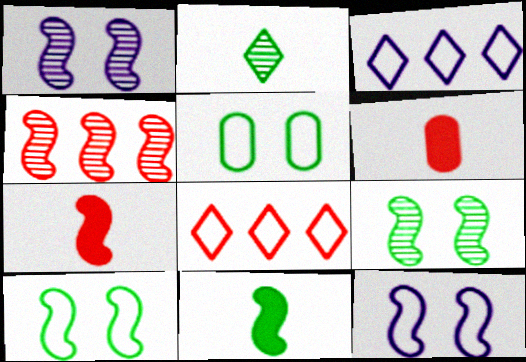[[3, 6, 9], 
[4, 11, 12]]